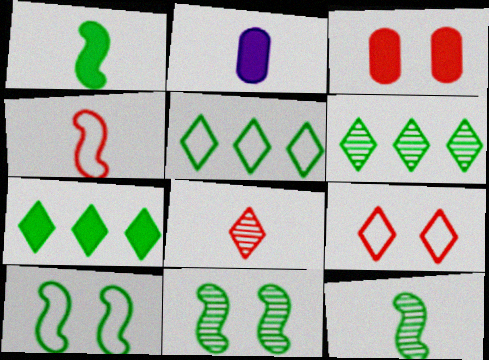[[5, 6, 7]]